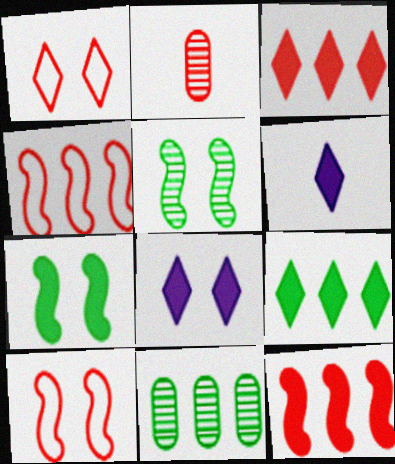[[1, 2, 12], 
[2, 3, 10], 
[6, 10, 11]]